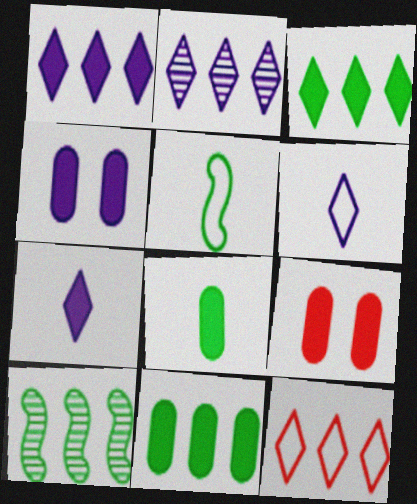[[2, 3, 12], 
[2, 5, 9], 
[6, 9, 10]]